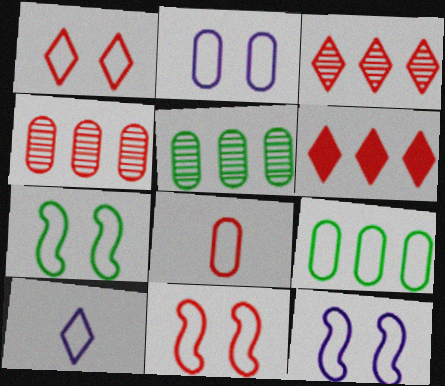[[1, 2, 7], 
[2, 8, 9], 
[7, 11, 12], 
[9, 10, 11]]